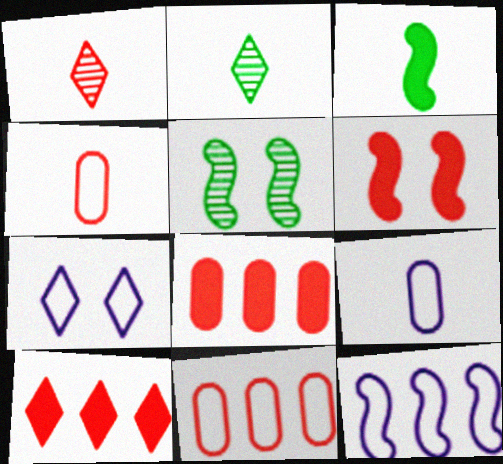[[1, 3, 9], 
[1, 6, 11], 
[2, 7, 10], 
[5, 9, 10], 
[7, 9, 12]]